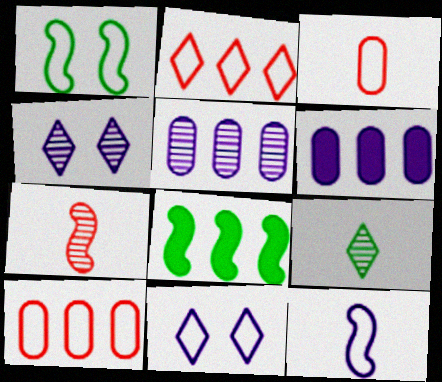[[2, 5, 8], 
[3, 4, 8], 
[4, 6, 12]]